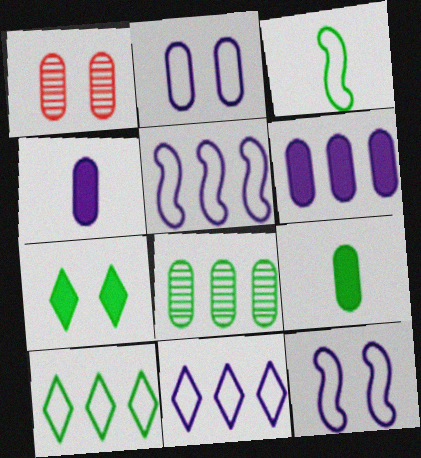[[1, 7, 12], 
[3, 7, 8]]